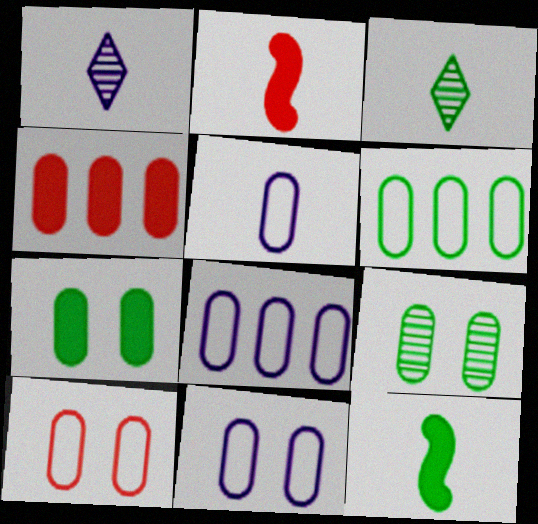[[2, 3, 5], 
[4, 5, 9], 
[5, 6, 10], 
[5, 8, 11]]